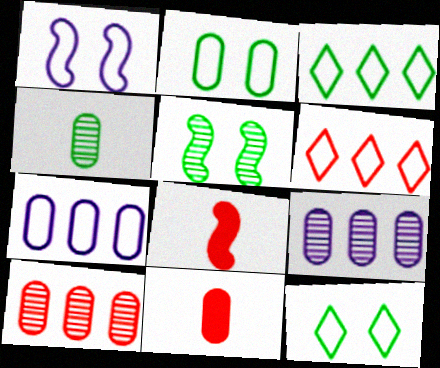[[2, 9, 11], 
[8, 9, 12]]